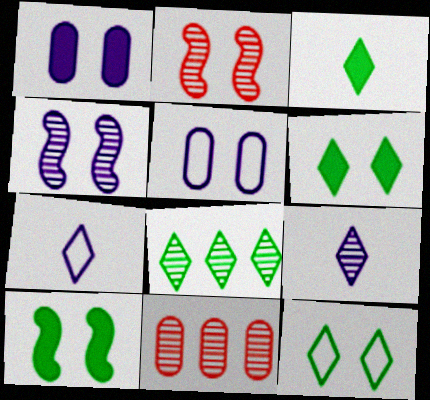[[1, 2, 12], 
[2, 5, 6], 
[3, 8, 12], 
[7, 10, 11]]